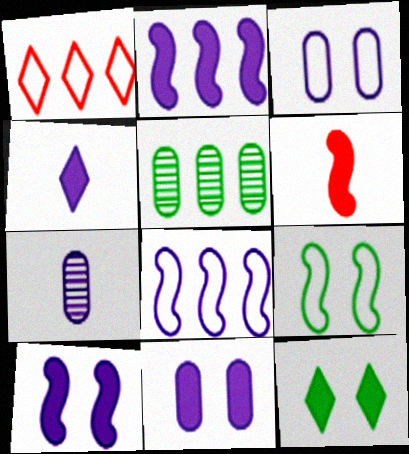[[1, 2, 5], 
[2, 4, 11]]